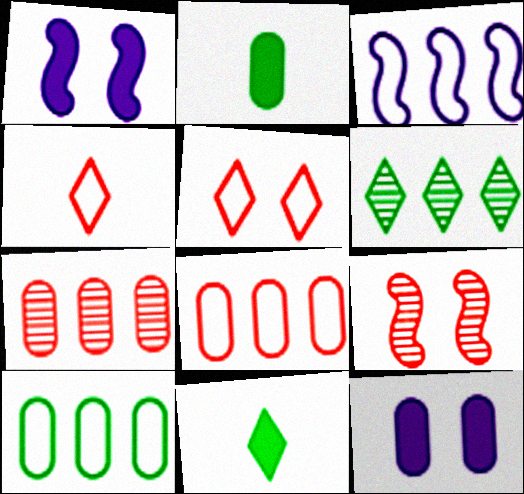[]